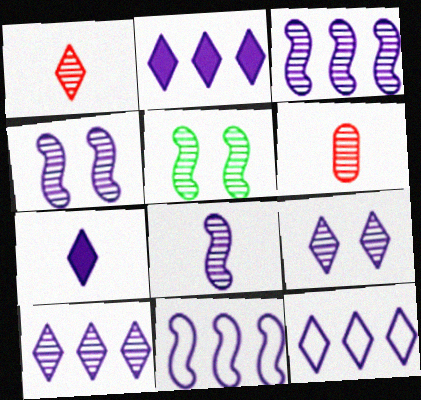[[2, 10, 12], 
[3, 4, 8], 
[5, 6, 10], 
[7, 9, 12]]